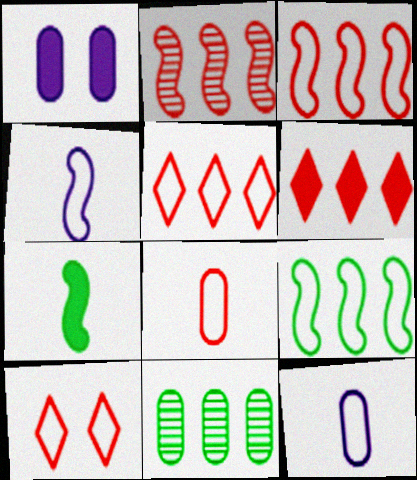[[1, 6, 7], 
[1, 8, 11], 
[3, 8, 10], 
[9, 10, 12]]